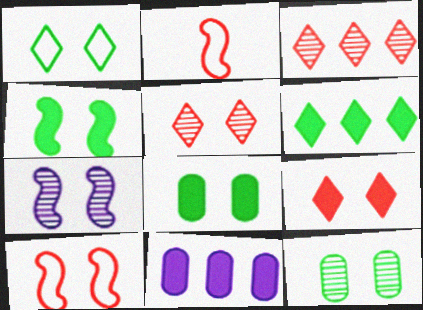[[1, 4, 12], 
[4, 7, 10], 
[5, 7, 12]]